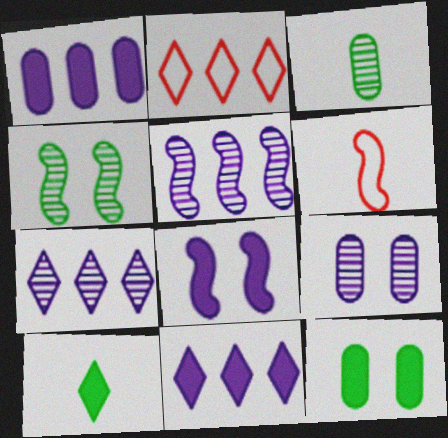[[2, 3, 8], 
[6, 7, 12]]